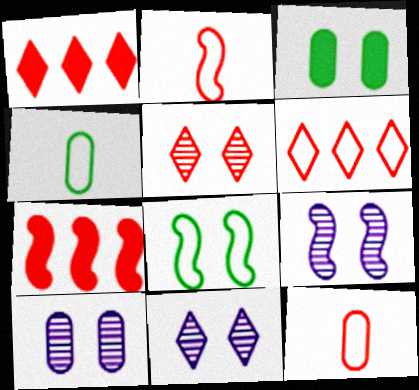[[1, 4, 9], 
[4, 7, 11], 
[5, 7, 12], 
[9, 10, 11]]